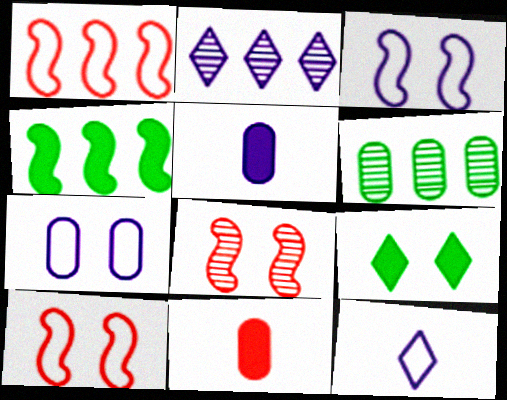[[2, 3, 5], 
[6, 7, 11], 
[7, 8, 9]]